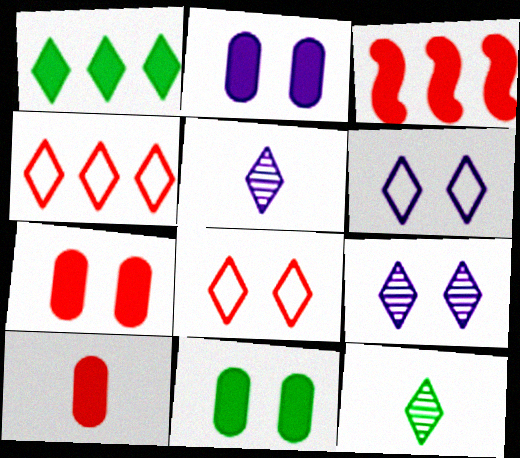[[1, 5, 8], 
[2, 7, 11]]